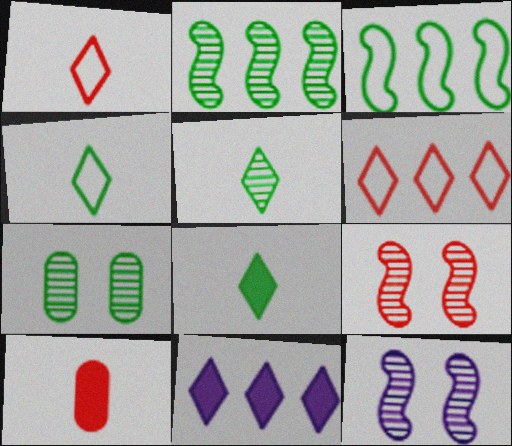[[2, 5, 7], 
[3, 7, 8], 
[4, 5, 8], 
[6, 9, 10]]